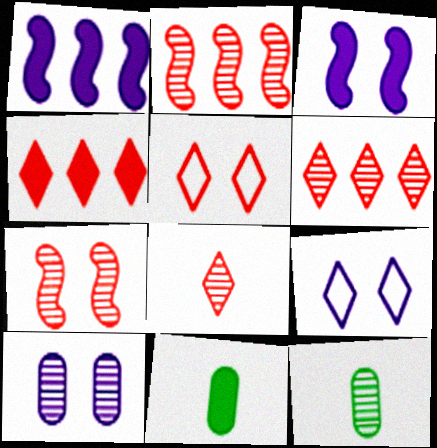[[1, 5, 12], 
[2, 9, 11], 
[3, 4, 11], 
[3, 9, 10], 
[4, 5, 8]]